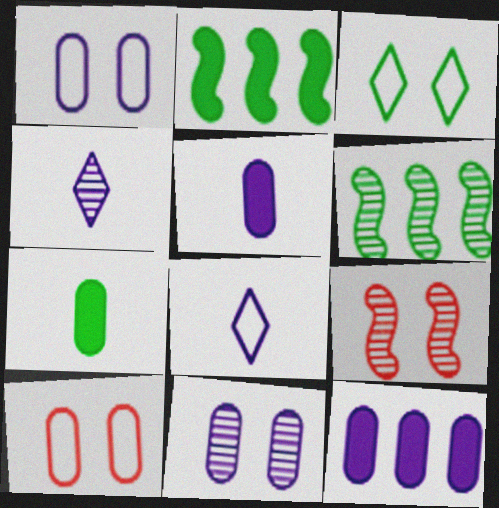[[2, 4, 10], 
[3, 6, 7]]